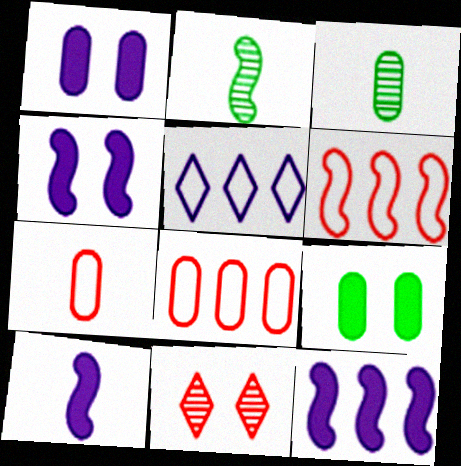[[1, 3, 8], 
[2, 4, 6], 
[4, 10, 12]]